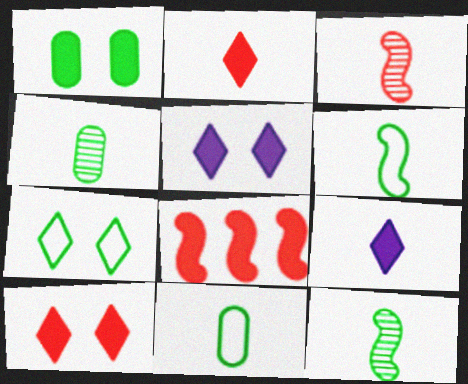[[1, 8, 9], 
[3, 9, 11]]